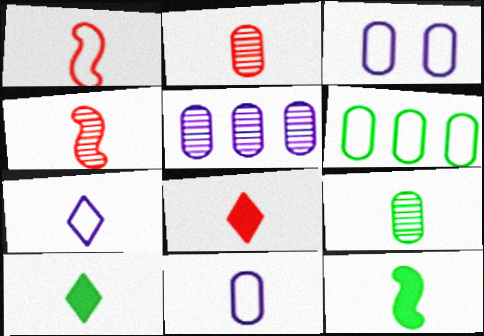[[1, 2, 8], 
[2, 7, 12], 
[4, 10, 11]]